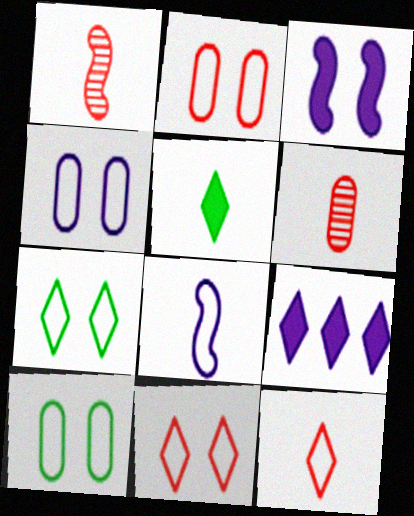[[1, 9, 10], 
[2, 4, 10], 
[5, 6, 8]]